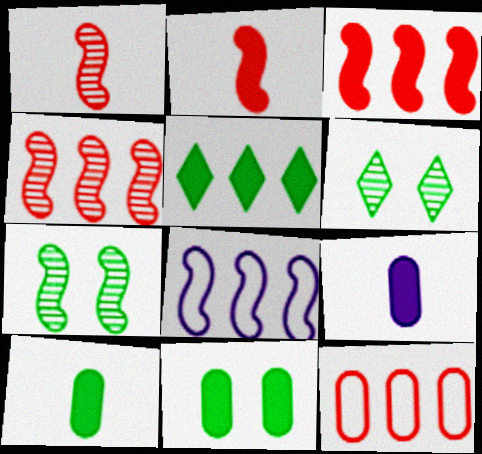[[2, 7, 8]]